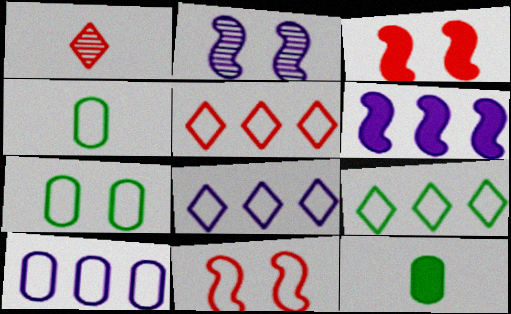[[1, 6, 7], 
[2, 5, 12], 
[4, 8, 11], 
[5, 8, 9]]